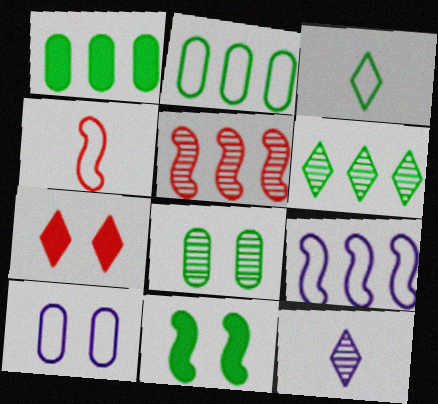[[5, 8, 12]]